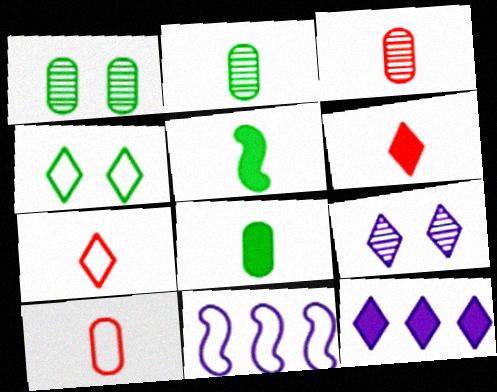[[1, 6, 11], 
[4, 10, 11]]